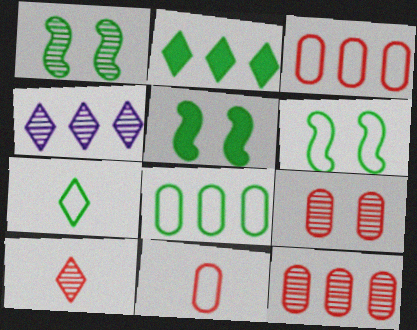[[1, 5, 6], 
[4, 5, 11], 
[6, 7, 8]]